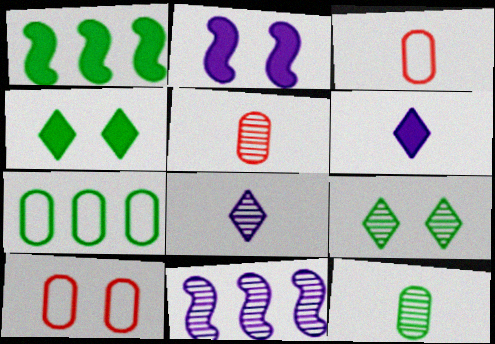[[1, 8, 10], 
[2, 9, 10], 
[3, 4, 11], 
[5, 9, 11]]